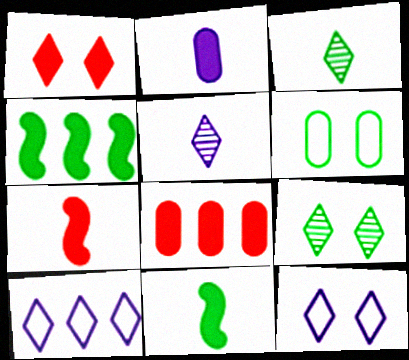[[1, 2, 4], 
[1, 3, 10], 
[1, 7, 8], 
[1, 9, 12], 
[3, 4, 6]]